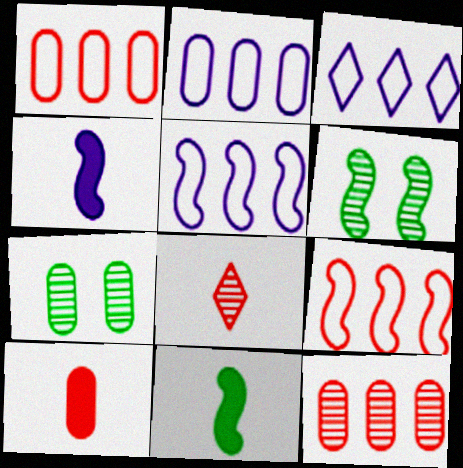[[2, 3, 5], 
[2, 7, 10], 
[3, 6, 10], 
[4, 6, 9]]